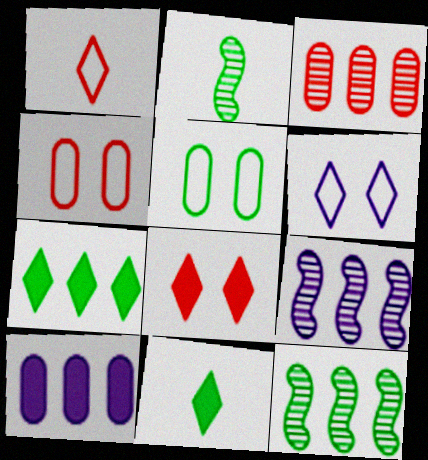[[2, 5, 7], 
[4, 9, 11], 
[5, 11, 12]]